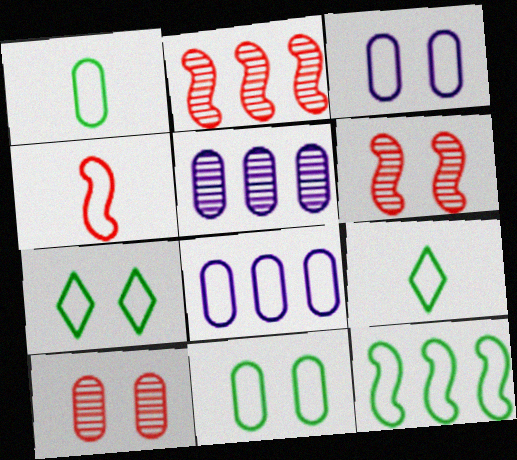[[1, 7, 12], 
[4, 7, 8], 
[9, 11, 12]]